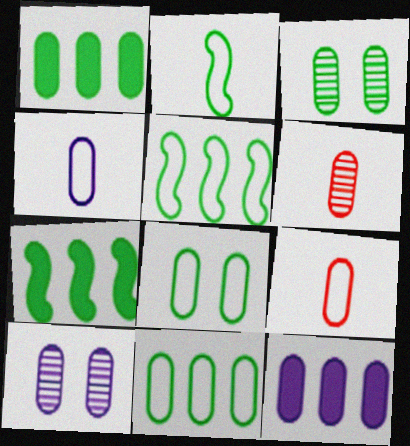[[1, 9, 10], 
[3, 9, 12], 
[4, 10, 12], 
[6, 8, 12]]